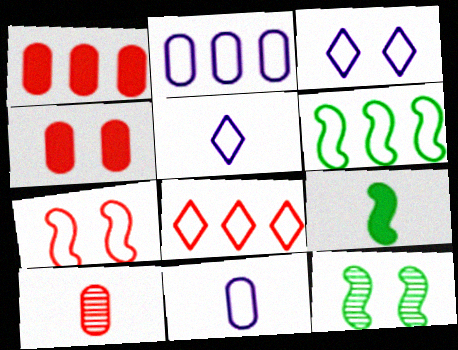[[1, 5, 12], 
[2, 6, 8], 
[3, 4, 12], 
[5, 9, 10], 
[6, 9, 12]]